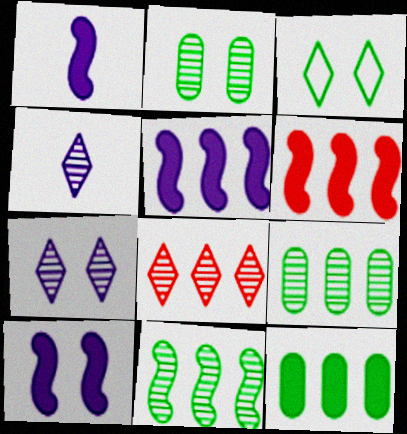[[1, 5, 10]]